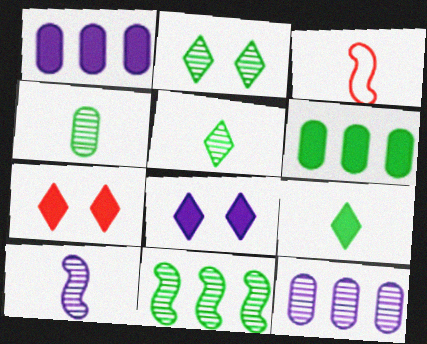[[1, 2, 3], 
[2, 4, 11]]